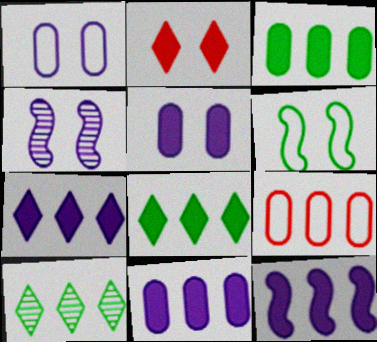[[7, 11, 12], 
[9, 10, 12]]